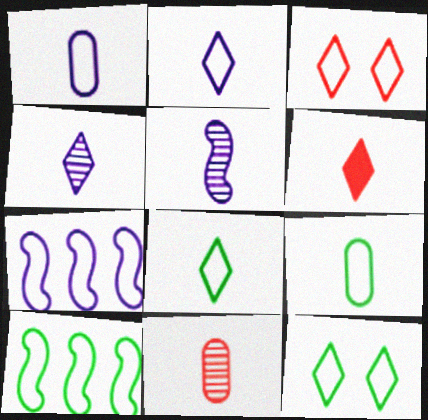[[1, 3, 10], 
[3, 7, 9], 
[4, 6, 8], 
[5, 6, 9], 
[9, 10, 12]]